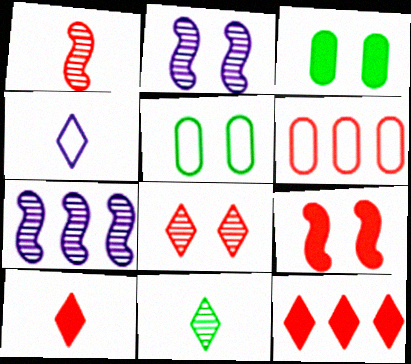[[4, 10, 11], 
[5, 7, 10]]